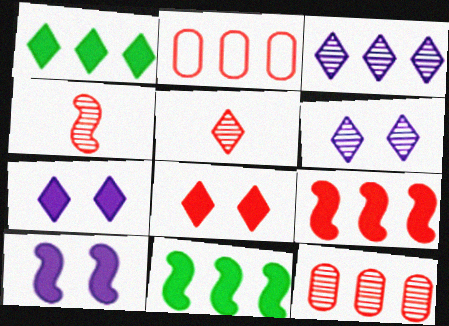[[2, 3, 11], 
[2, 4, 8]]